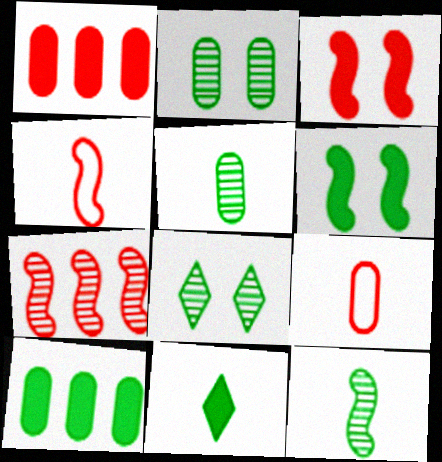[[3, 4, 7], 
[6, 10, 11]]